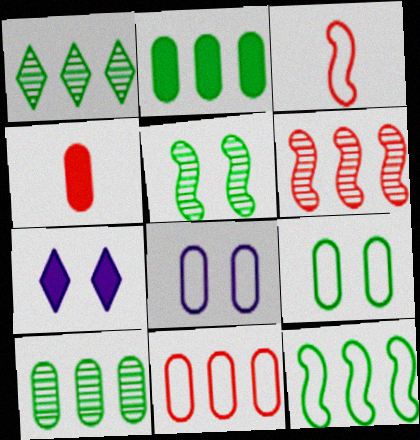[[1, 2, 12], 
[3, 7, 10], 
[4, 8, 10]]